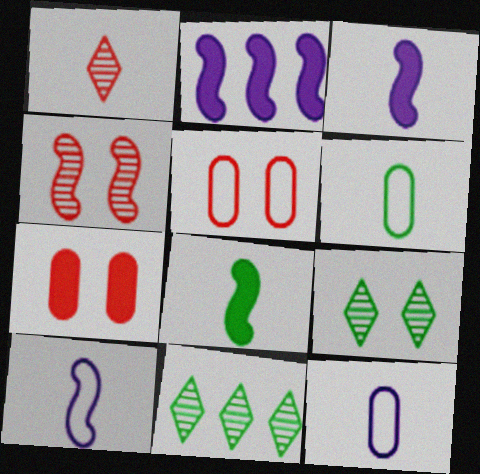[[1, 3, 6], 
[1, 8, 12], 
[3, 5, 11], 
[7, 10, 11]]